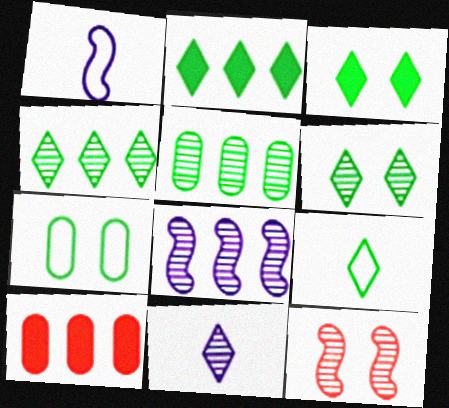[[1, 6, 10], 
[2, 6, 9], 
[3, 4, 9], 
[5, 11, 12]]